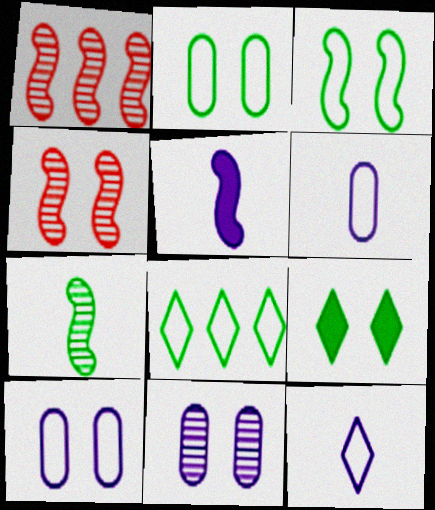[[1, 3, 5], 
[1, 6, 9], 
[4, 9, 10]]